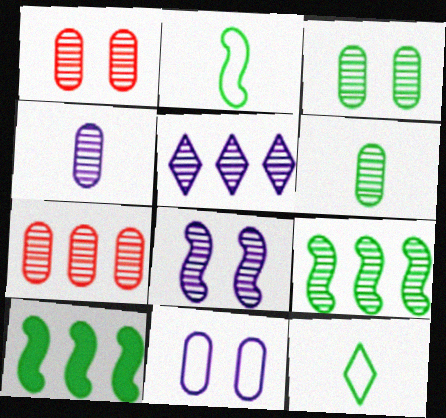[[3, 4, 7], 
[3, 10, 12], 
[4, 5, 8], 
[5, 7, 9]]